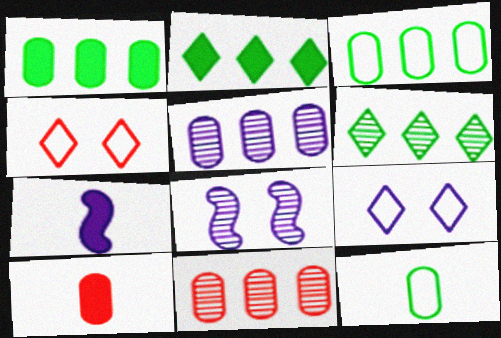[[5, 7, 9]]